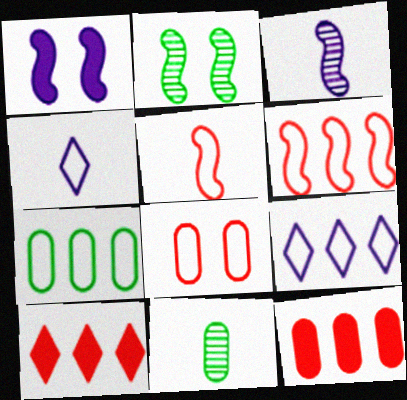[[2, 4, 12], 
[6, 7, 9]]